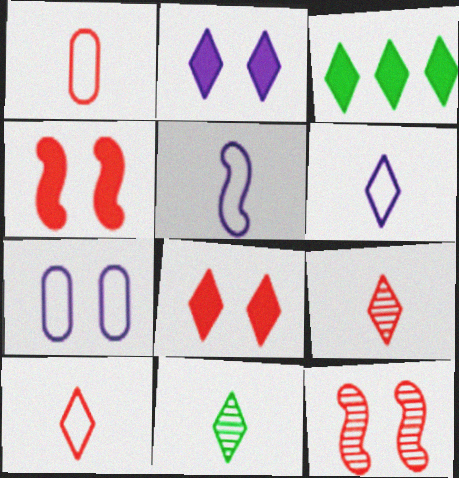[]